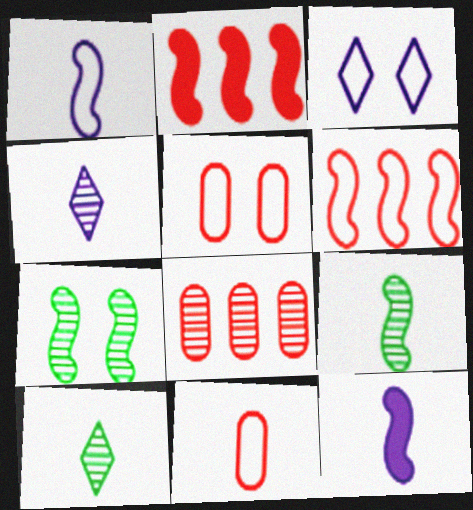[[1, 2, 7], 
[4, 7, 8], 
[6, 7, 12], 
[10, 11, 12]]